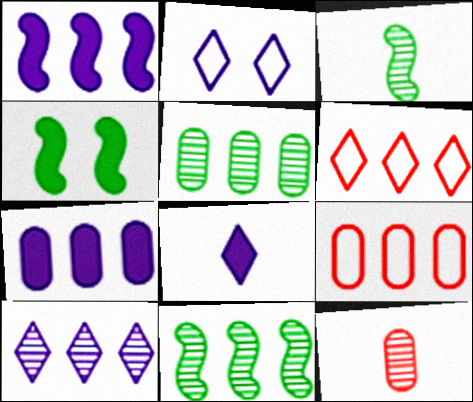[[1, 5, 6], 
[2, 8, 10], 
[5, 7, 9], 
[6, 7, 11]]